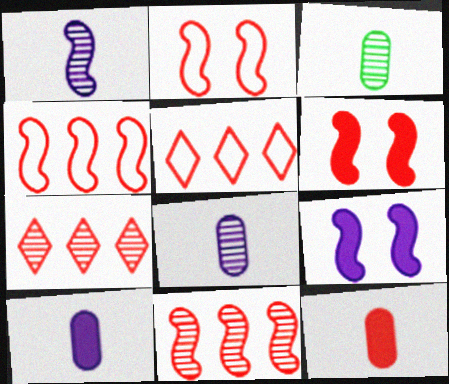[[2, 7, 12], 
[3, 5, 9]]